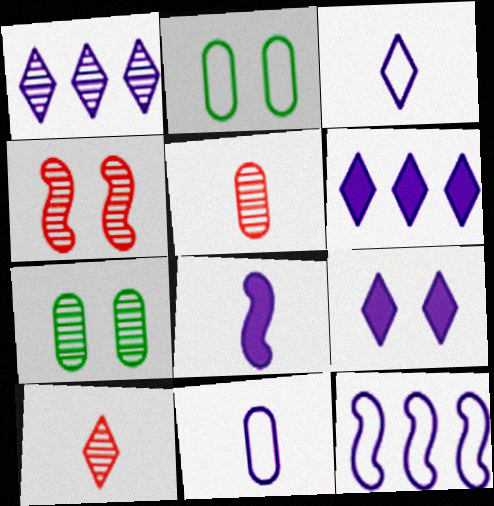[[1, 3, 9], 
[2, 4, 9]]